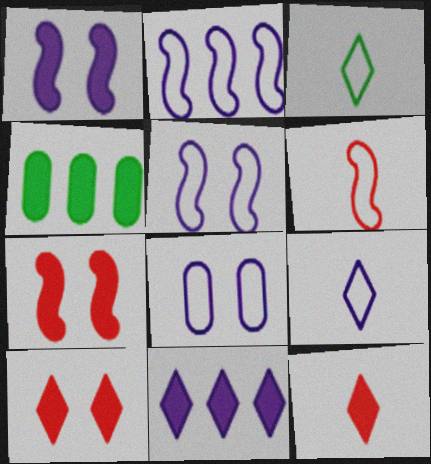[[1, 4, 12], 
[2, 8, 9]]